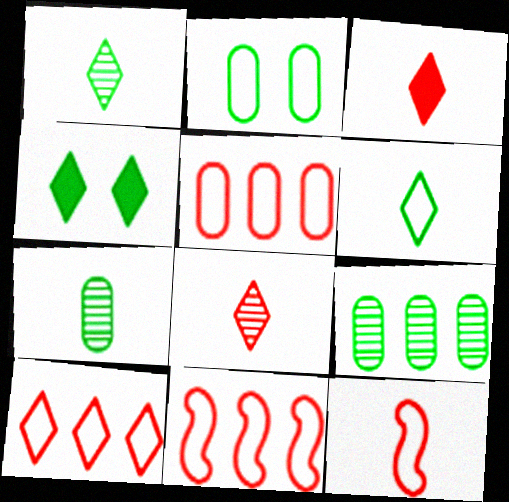[[5, 10, 11]]